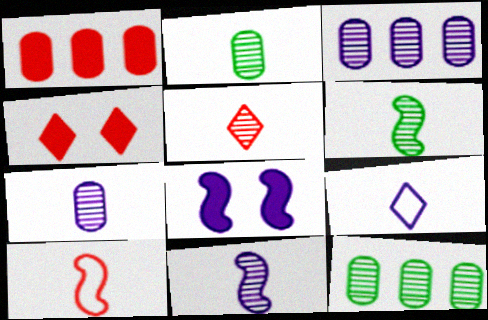[[2, 5, 11], 
[3, 8, 9], 
[5, 6, 7]]